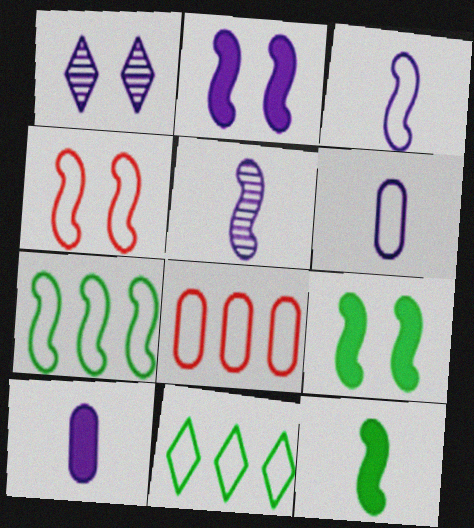[[1, 8, 12], 
[3, 4, 7], 
[4, 6, 11]]